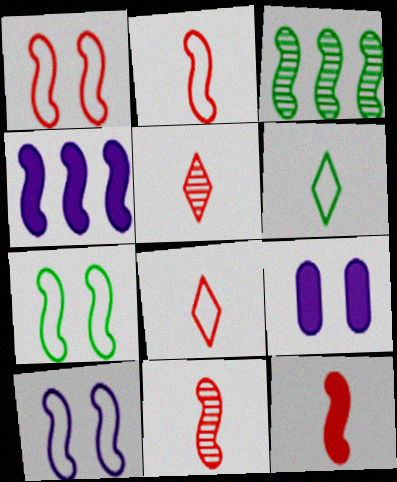[[1, 7, 10], 
[2, 11, 12], 
[3, 8, 9], 
[3, 10, 12], 
[4, 7, 11]]